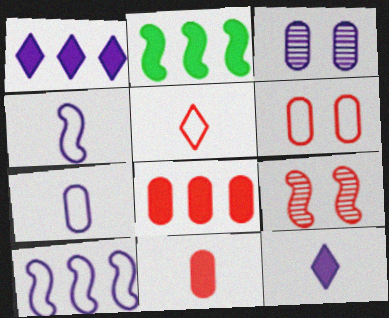[[1, 2, 8], 
[1, 3, 4], 
[2, 3, 5], 
[2, 4, 9], 
[3, 10, 12], 
[5, 8, 9]]